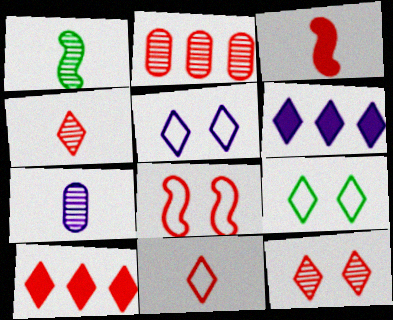[[1, 4, 7], 
[4, 6, 9], 
[10, 11, 12]]